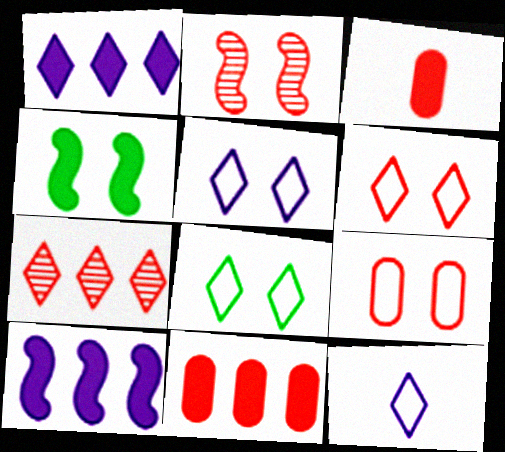[[1, 3, 4], 
[5, 6, 8]]